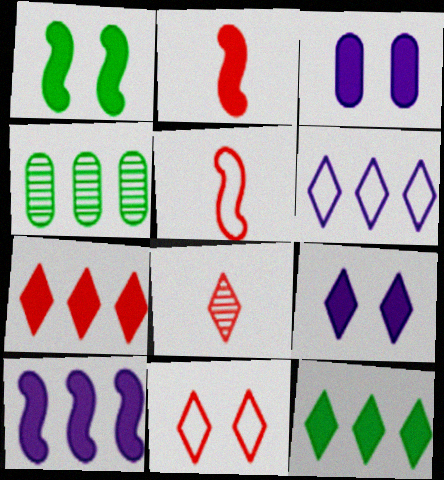[[1, 2, 10], 
[2, 3, 12], 
[4, 5, 9], 
[7, 8, 11]]